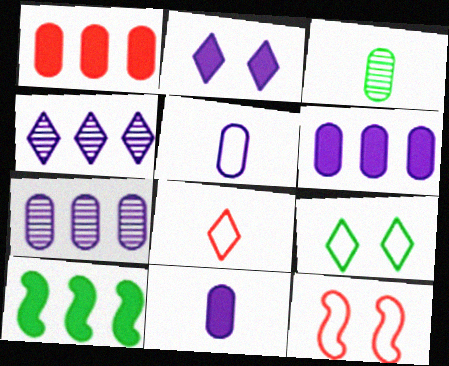[[3, 9, 10]]